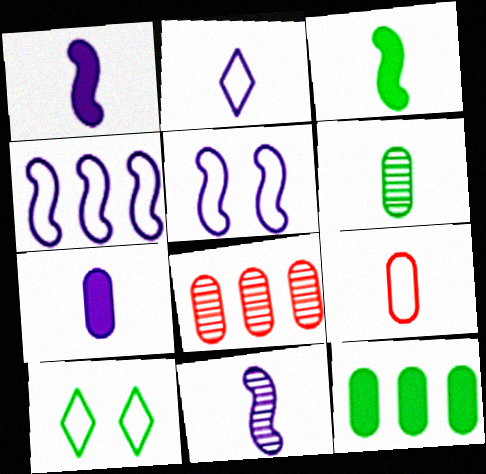[[1, 8, 10], 
[2, 7, 11], 
[4, 9, 10], 
[6, 7, 9]]